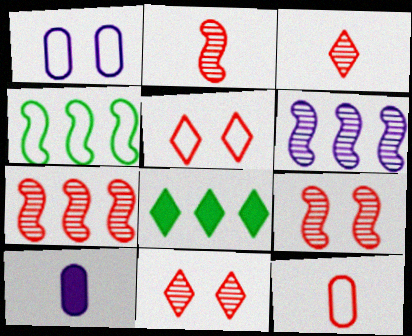[[1, 2, 8], 
[2, 7, 9], 
[4, 10, 11]]